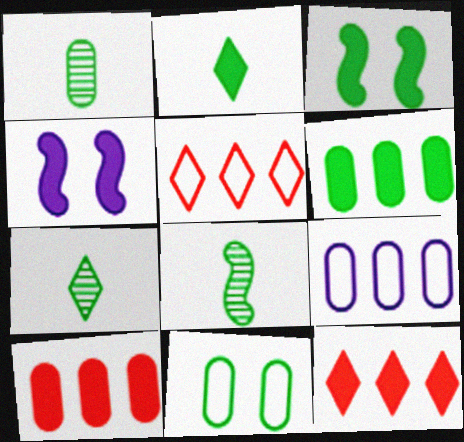[[1, 4, 5], 
[1, 6, 11], 
[1, 7, 8], 
[2, 3, 6], 
[2, 4, 10]]